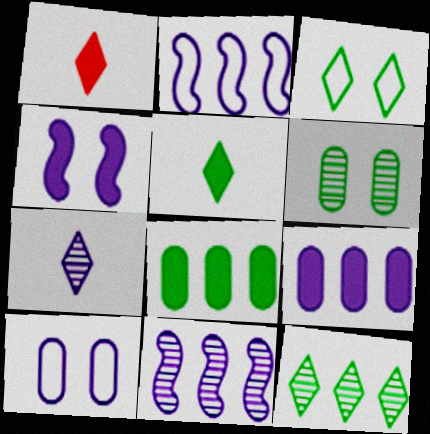[[1, 2, 6], 
[1, 4, 8], 
[3, 5, 12]]